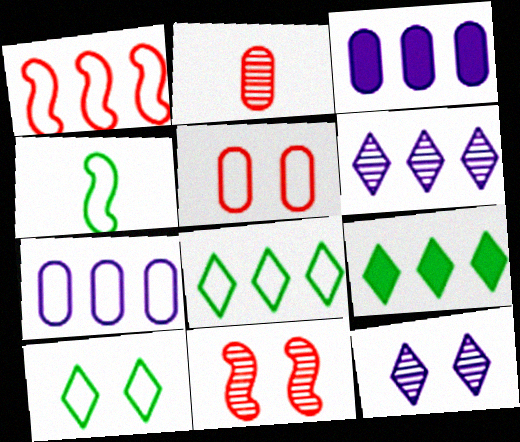[[1, 7, 8]]